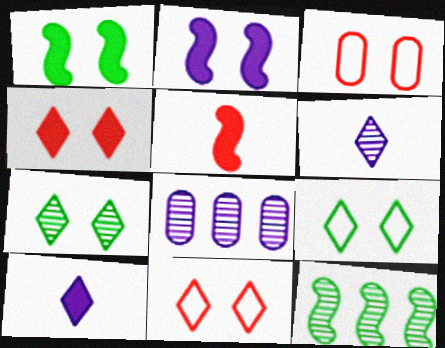[[2, 3, 7], 
[3, 10, 12], 
[5, 8, 9]]